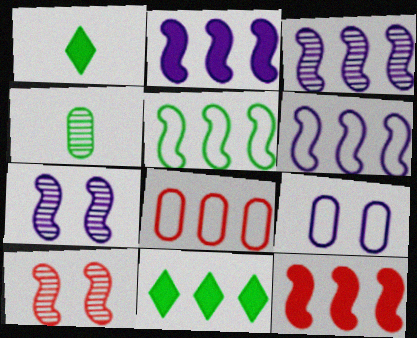[[1, 7, 8], 
[2, 3, 6], 
[3, 5, 12], 
[3, 8, 11]]